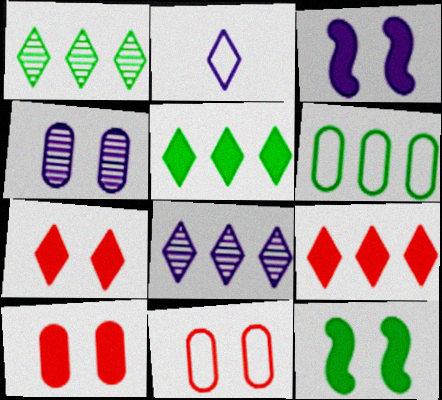[[1, 2, 7]]